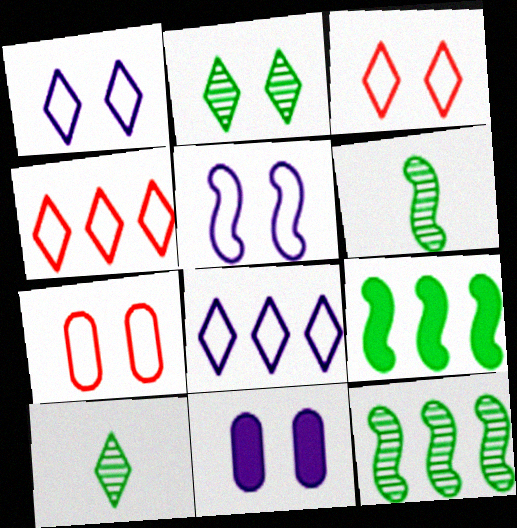[[4, 6, 11]]